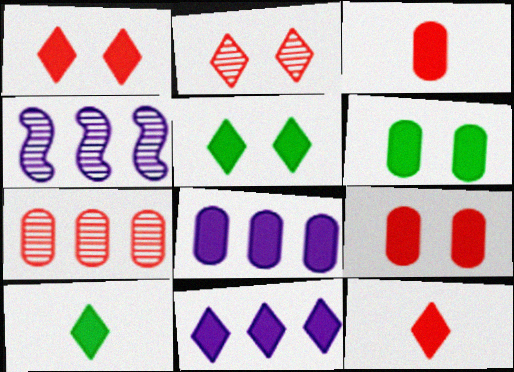[[1, 10, 11], 
[3, 6, 8], 
[5, 11, 12]]